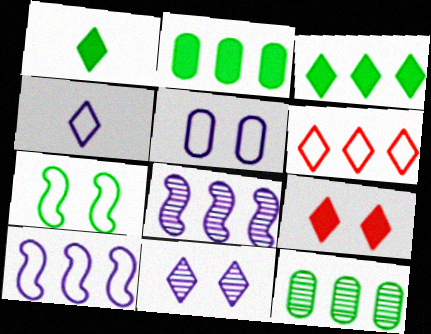[[1, 6, 11], 
[1, 7, 12], 
[2, 6, 8], 
[4, 5, 10]]